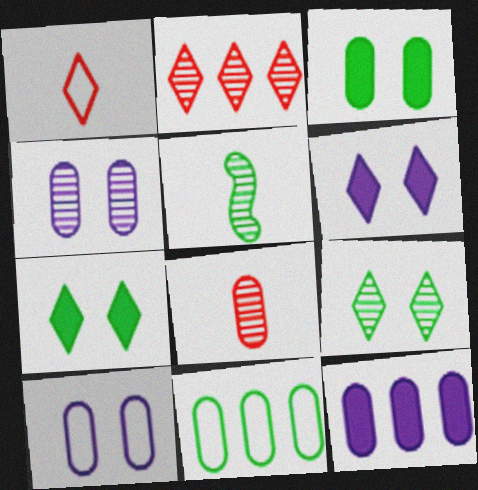[[2, 4, 5], 
[5, 7, 11]]